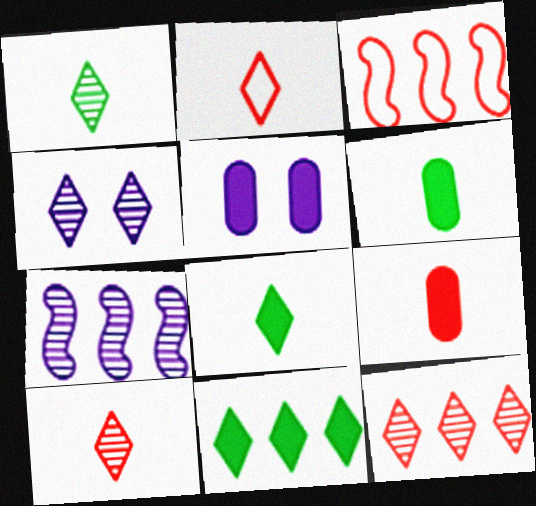[[1, 3, 5], 
[1, 4, 12], 
[2, 4, 11], 
[3, 4, 6]]